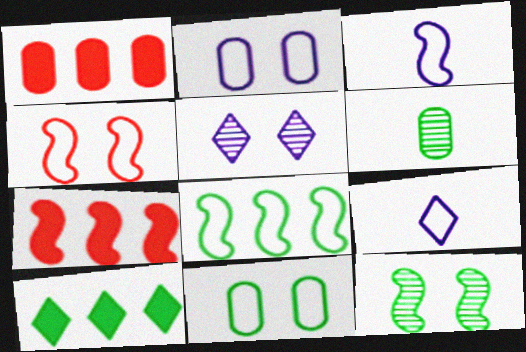[[1, 2, 6], 
[1, 9, 12], 
[3, 4, 8], 
[3, 7, 12]]